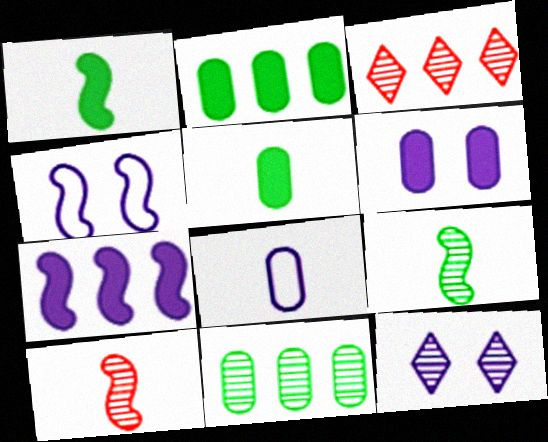[[3, 4, 5], 
[4, 6, 12], 
[7, 8, 12], 
[10, 11, 12]]